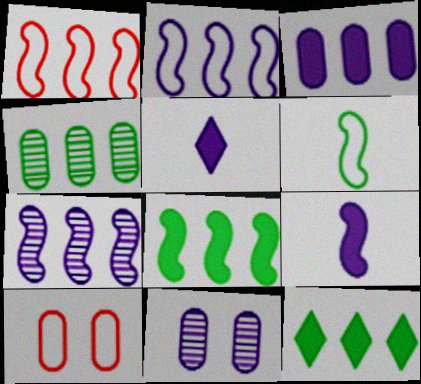[[1, 7, 8], 
[2, 5, 11]]